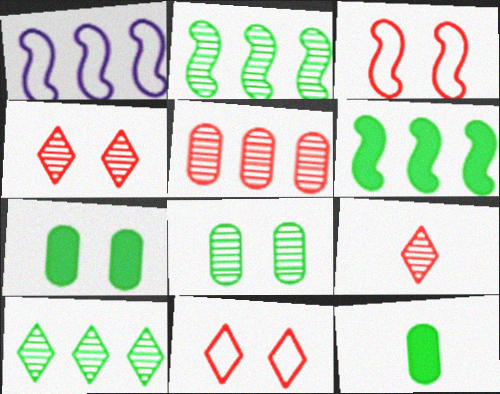[[1, 4, 12], 
[1, 7, 9]]